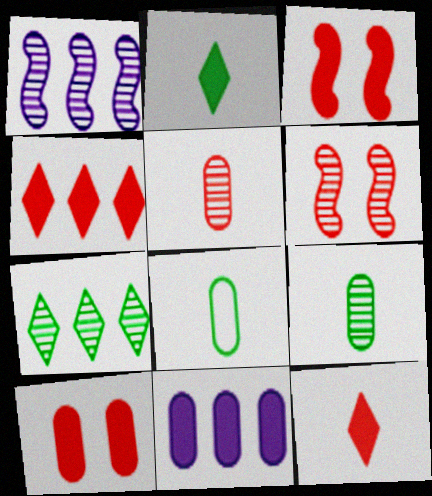[[2, 3, 11]]